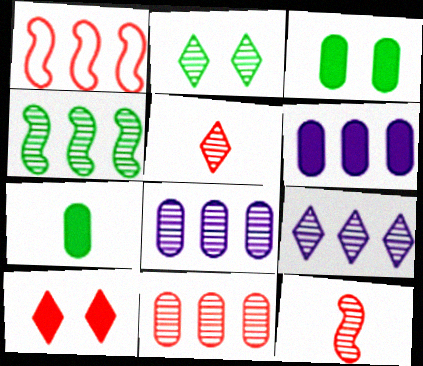[[2, 5, 9], 
[2, 8, 12], 
[4, 9, 11]]